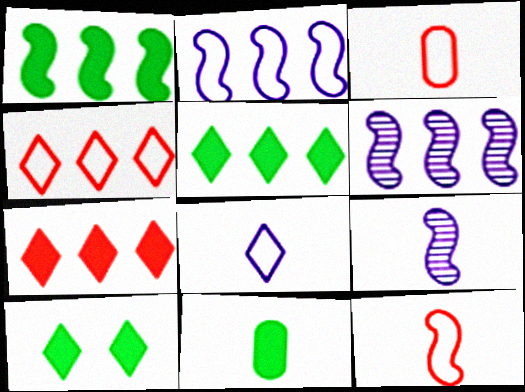[[1, 10, 11], 
[3, 6, 10]]